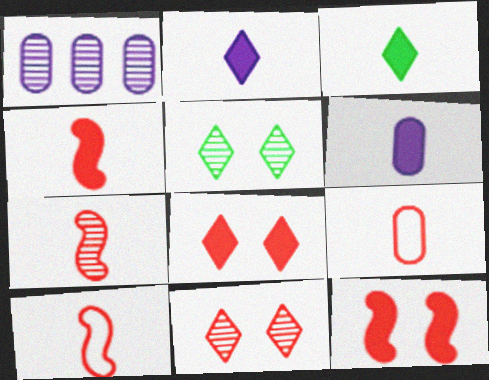[[1, 5, 7], 
[3, 4, 6], 
[4, 7, 10]]